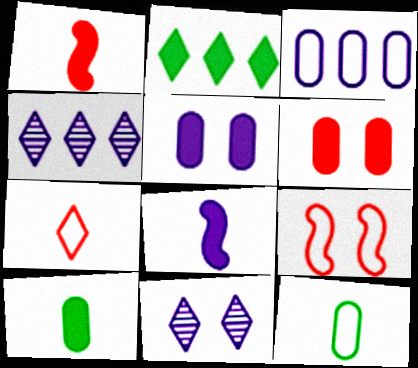[[1, 2, 5], 
[2, 6, 8], 
[2, 7, 11], 
[3, 8, 11], 
[4, 9, 10]]